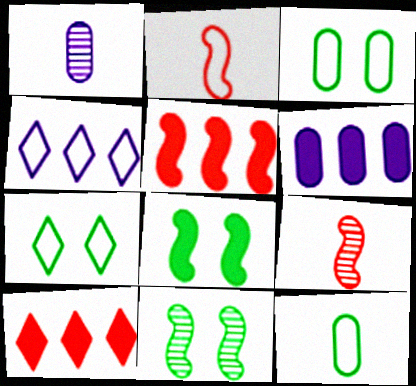[[1, 5, 7], 
[2, 3, 4], 
[6, 7, 9]]